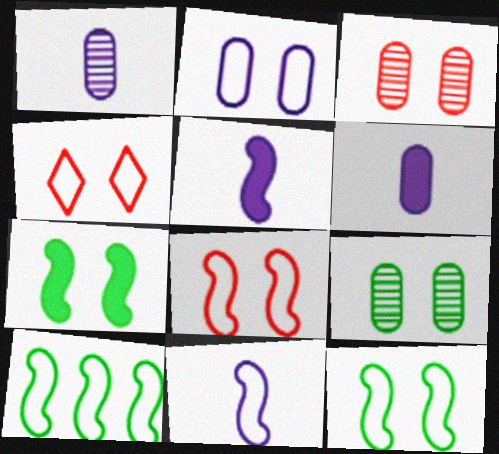[[2, 4, 12], 
[8, 10, 11]]